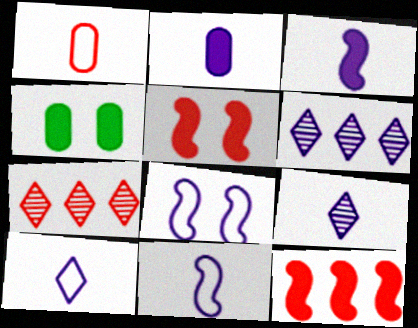[[1, 5, 7], 
[2, 6, 8], 
[2, 9, 11], 
[4, 7, 11]]